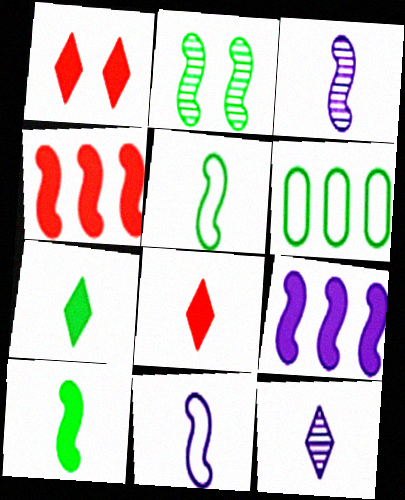[[1, 3, 6], 
[2, 4, 11], 
[2, 6, 7]]